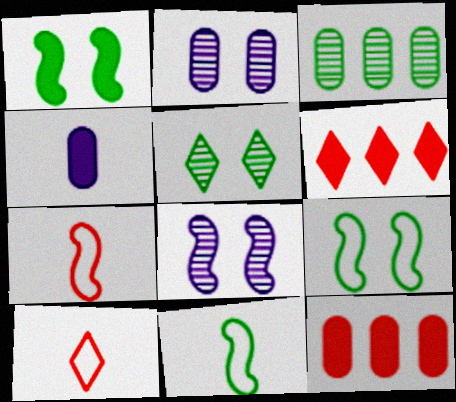[[1, 4, 6], 
[2, 6, 11]]